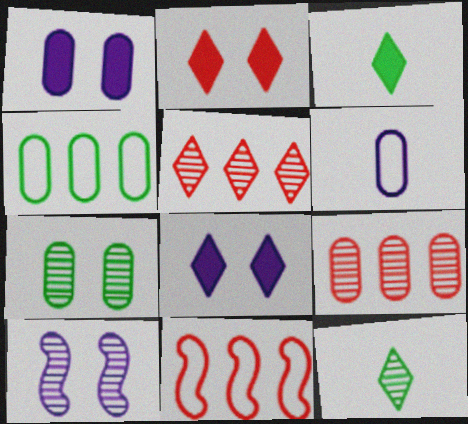[[1, 11, 12], 
[9, 10, 12]]